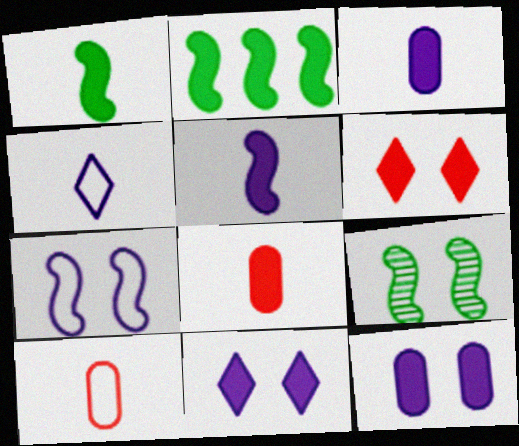[[2, 3, 6], 
[2, 8, 11]]